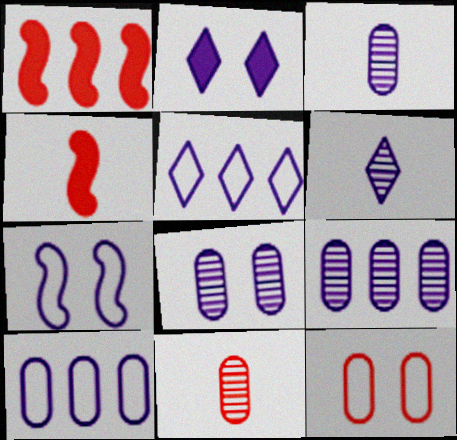[[2, 5, 6], 
[2, 7, 8], 
[3, 8, 9]]